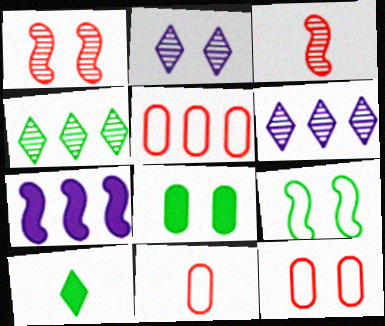[[3, 7, 9], 
[4, 5, 7], 
[5, 11, 12]]